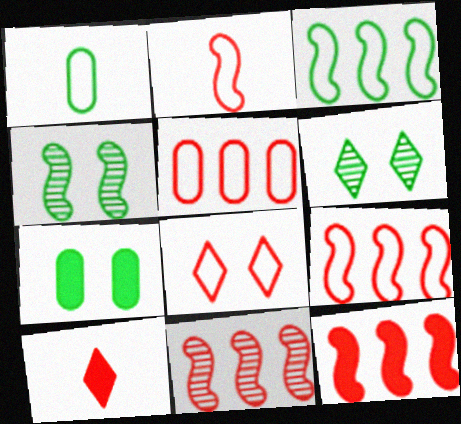[[2, 5, 8], 
[9, 11, 12]]